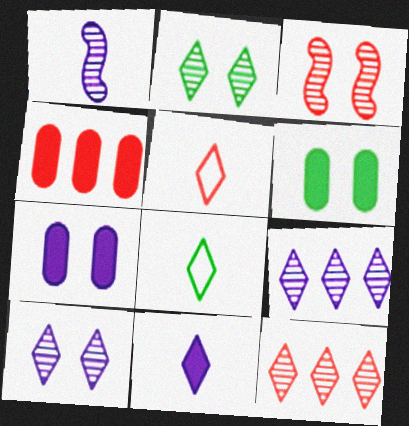[[3, 4, 5]]